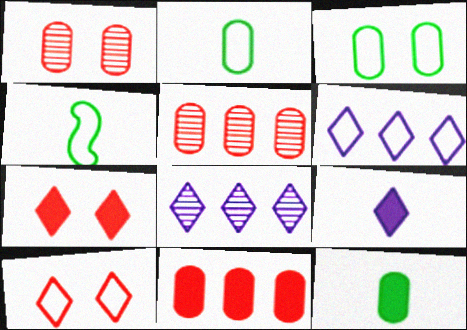[]